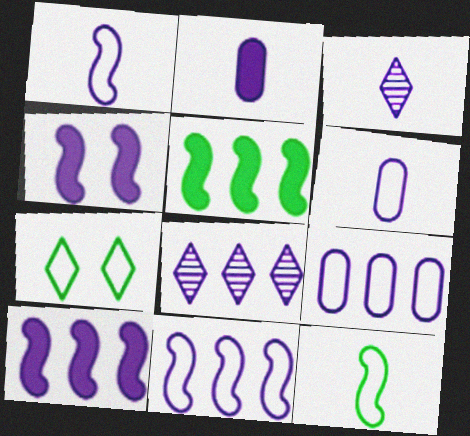[[1, 2, 3], 
[3, 4, 9], 
[4, 6, 8], 
[8, 9, 10]]